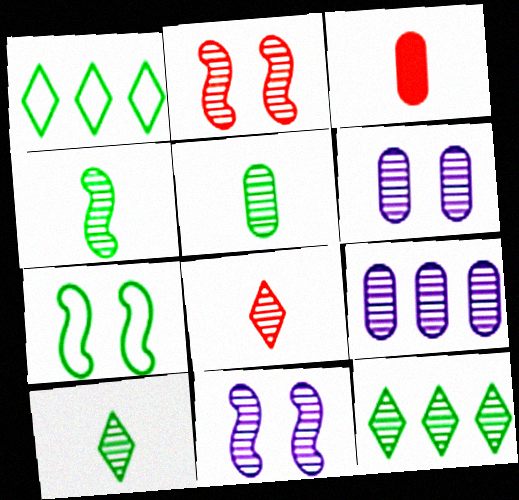[[1, 3, 11], 
[2, 9, 10], 
[4, 5, 10]]